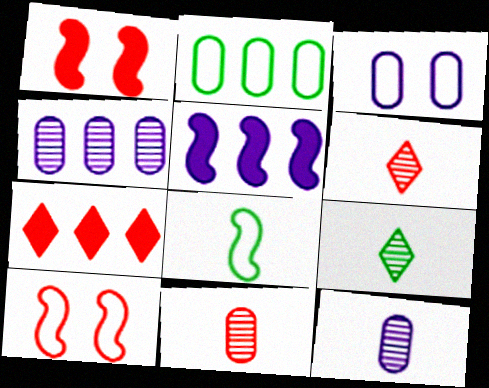[[7, 10, 11]]